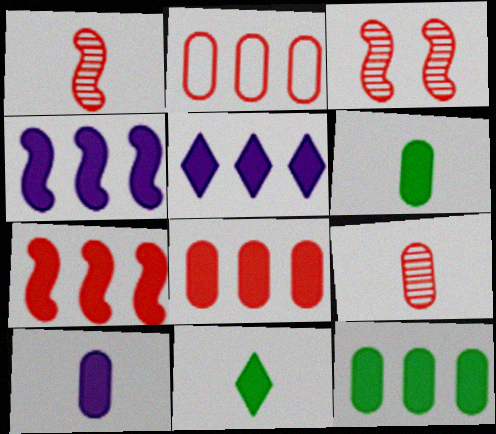[[5, 7, 12]]